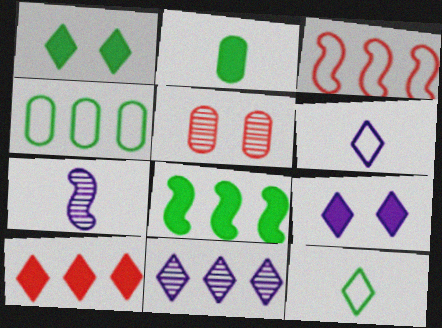[[1, 2, 8], 
[5, 6, 8], 
[6, 9, 11]]